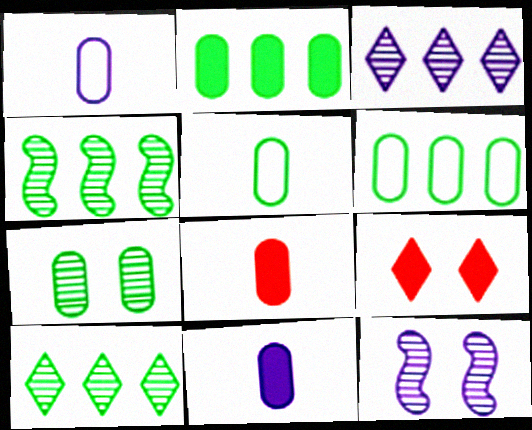[[1, 4, 9], 
[2, 5, 7]]